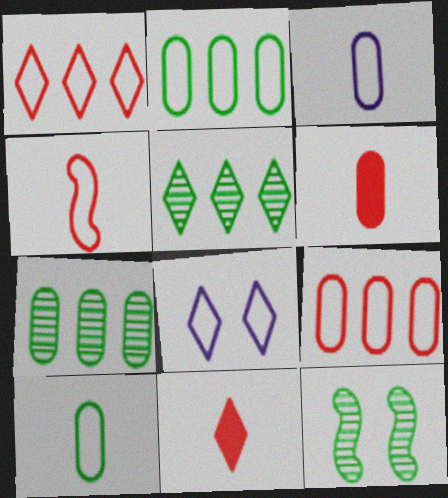[[2, 4, 8], 
[5, 8, 11]]